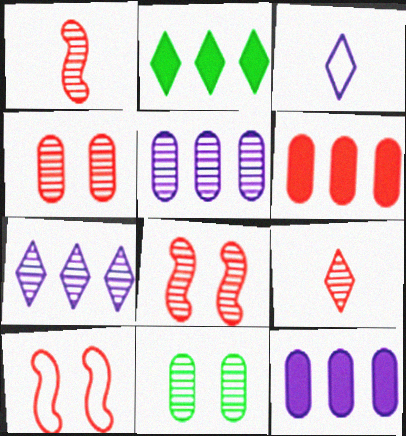[[1, 7, 11], 
[6, 9, 10]]